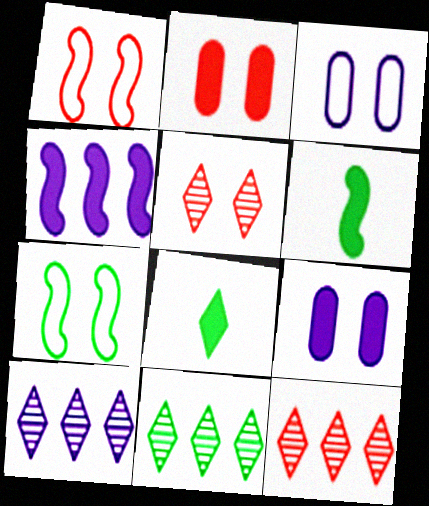[[1, 2, 5], 
[2, 4, 8], 
[3, 6, 12], 
[5, 7, 9], 
[10, 11, 12]]